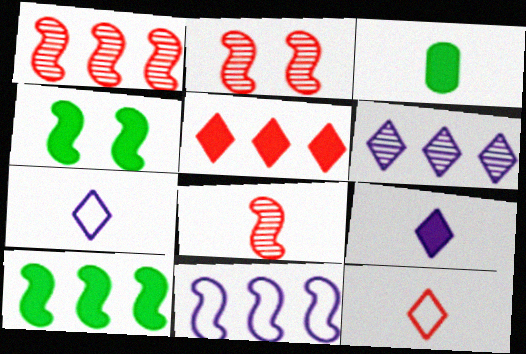[[1, 2, 8], 
[1, 10, 11], 
[3, 7, 8], 
[4, 8, 11]]